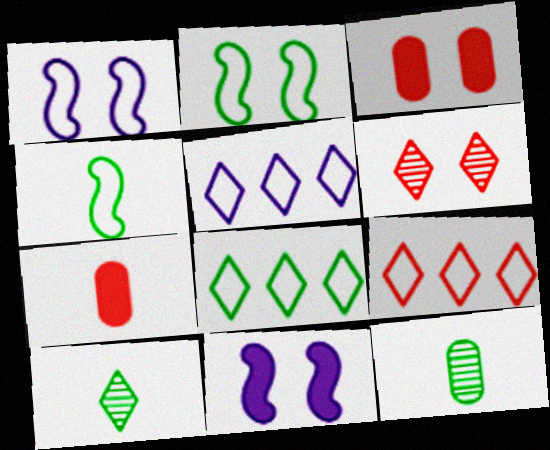[[5, 8, 9], 
[9, 11, 12]]